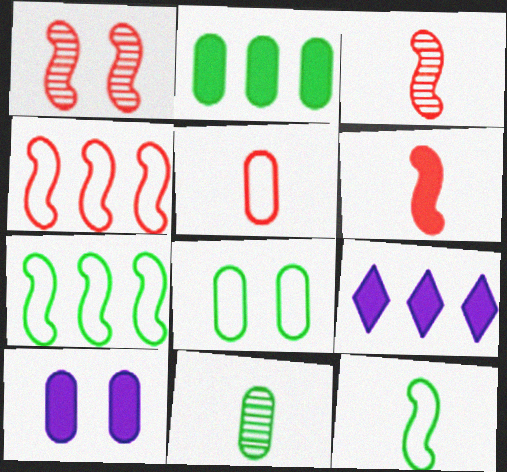[[1, 4, 6], 
[2, 8, 11], 
[3, 8, 9]]